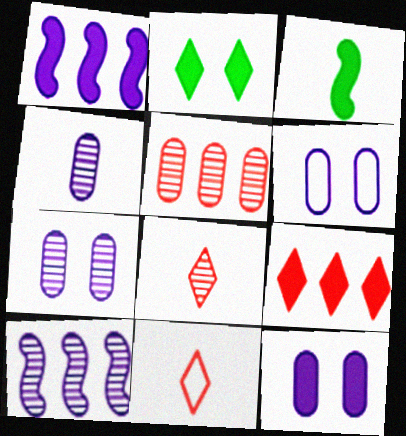[[3, 4, 11], 
[3, 9, 12], 
[6, 7, 12]]